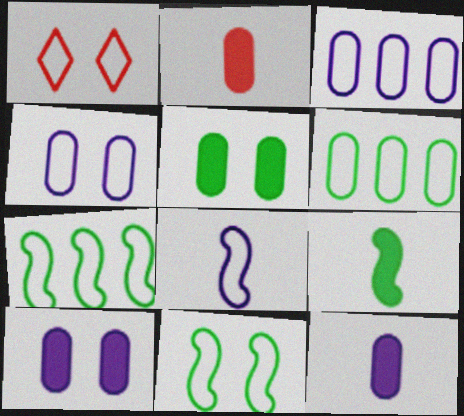[[1, 4, 11], 
[1, 6, 8]]